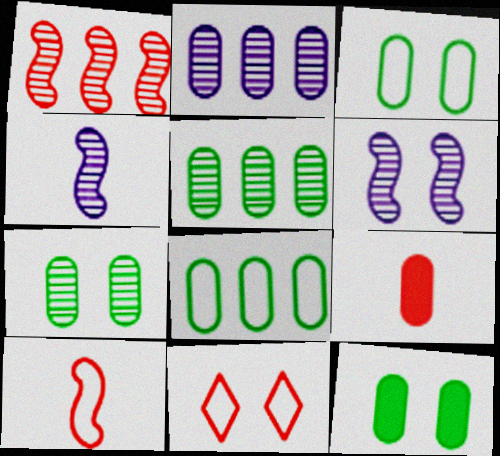[[1, 9, 11], 
[2, 3, 9], 
[3, 7, 12], 
[6, 11, 12]]